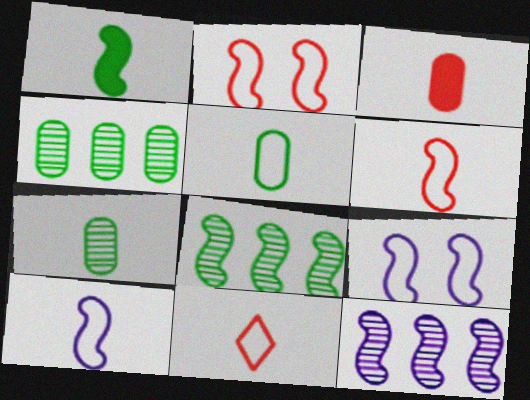[[1, 2, 12], 
[5, 10, 11]]